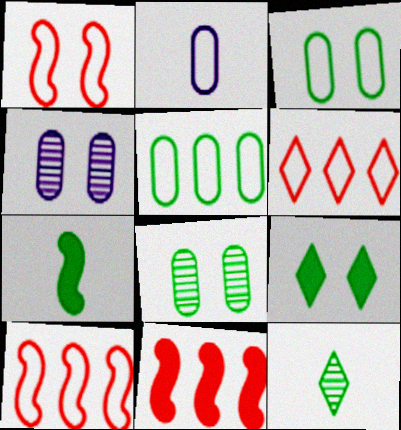[[1, 4, 9], 
[4, 6, 7]]